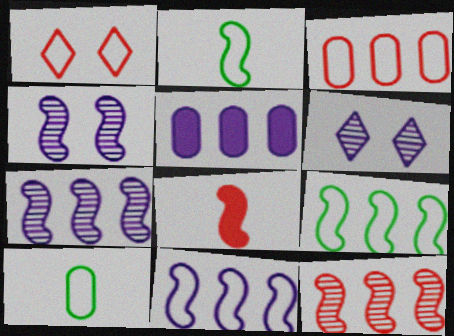[[1, 10, 11], 
[4, 8, 9]]